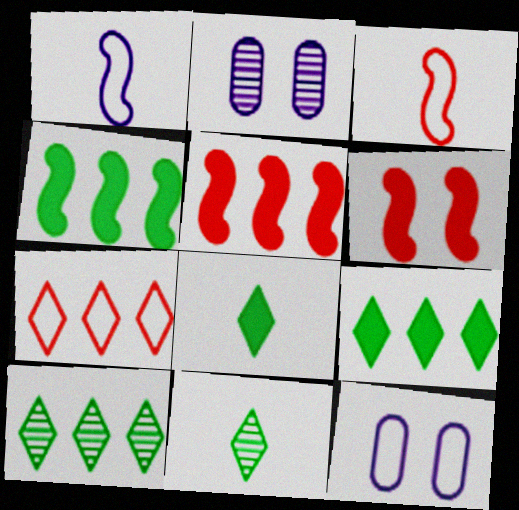[[2, 3, 9], 
[5, 11, 12]]